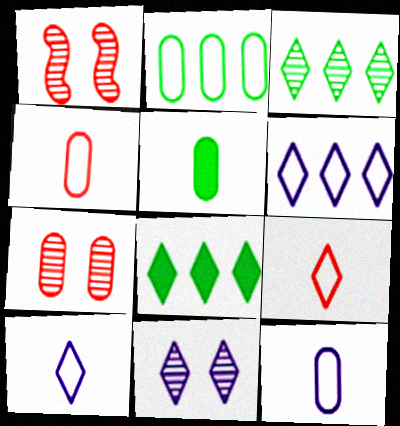[[1, 5, 6], 
[1, 8, 12], 
[8, 9, 11]]